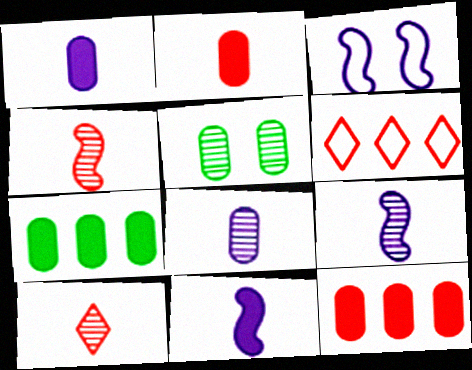[[3, 7, 10], 
[5, 6, 11]]